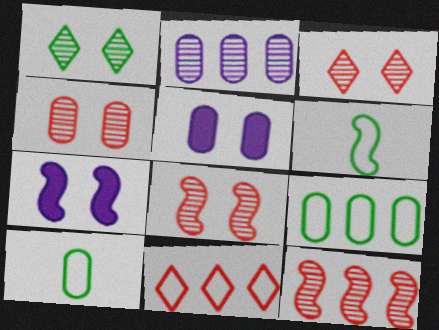[[3, 4, 8], 
[6, 7, 12]]